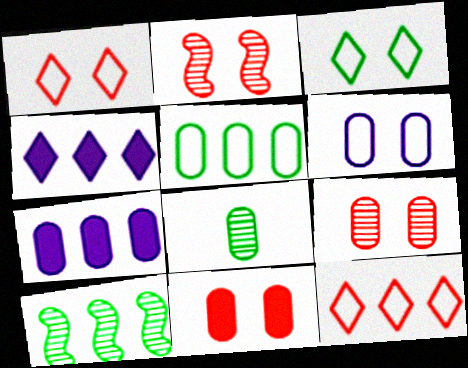[[1, 2, 11], 
[7, 10, 12]]